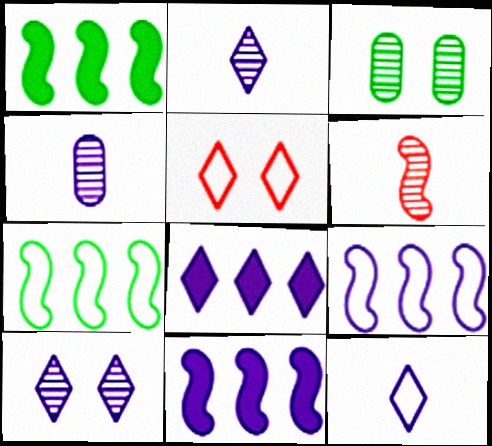[[1, 4, 5], 
[8, 10, 12]]